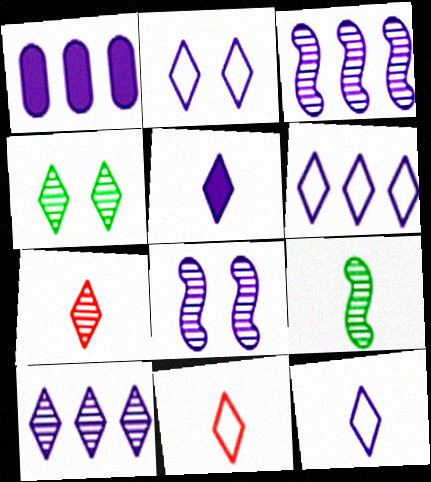[[1, 3, 6], 
[1, 8, 12], 
[2, 5, 10], 
[2, 6, 12], 
[4, 7, 10]]